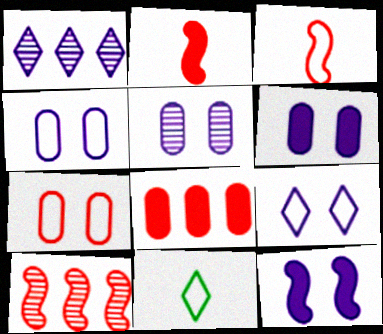[[4, 5, 6], 
[5, 9, 12], 
[6, 10, 11]]